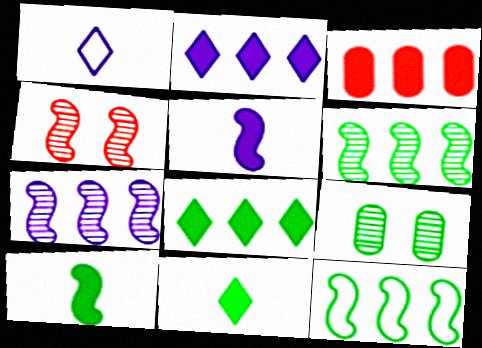[[4, 5, 12], 
[9, 11, 12]]